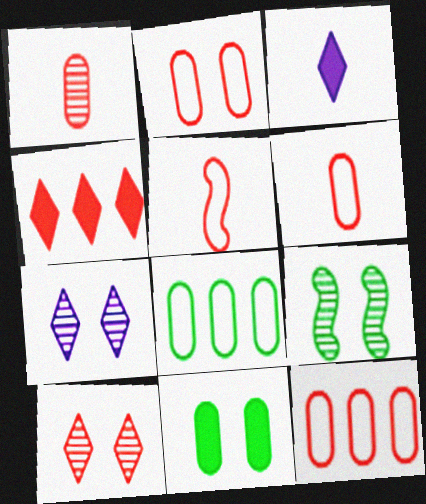[[2, 6, 12], 
[3, 9, 12]]